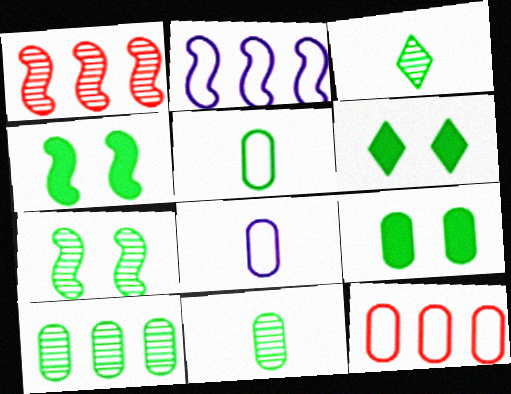[[1, 6, 8], 
[3, 7, 10], 
[4, 6, 9], 
[5, 9, 10]]